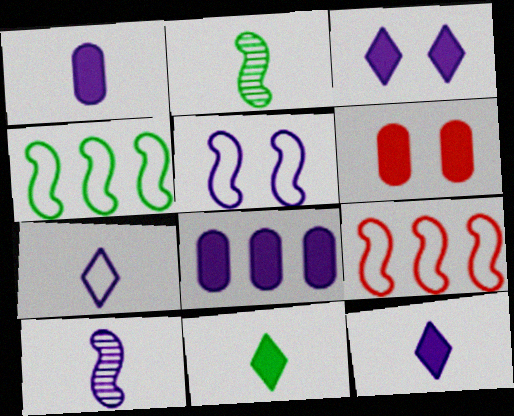[[1, 7, 10]]